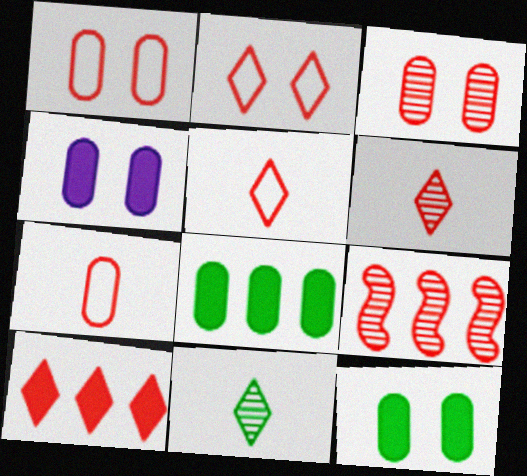[[2, 6, 10], 
[3, 6, 9]]